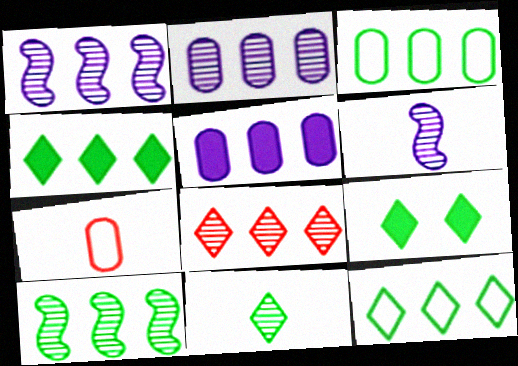[[1, 7, 9], 
[2, 8, 10], 
[3, 4, 10], 
[9, 11, 12]]